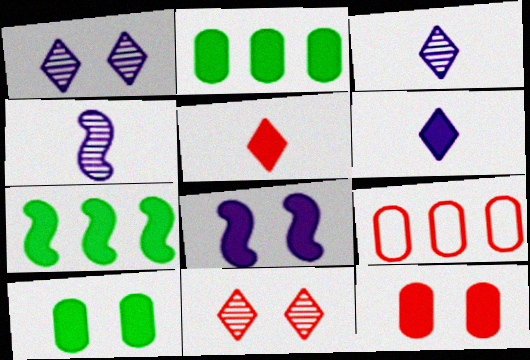[[2, 5, 8], 
[6, 7, 12]]